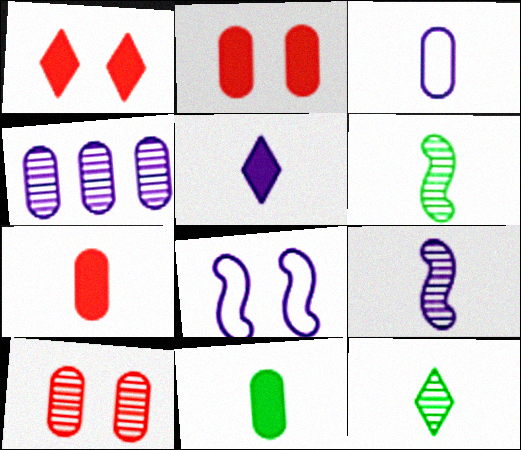[[3, 5, 9], 
[4, 5, 8]]